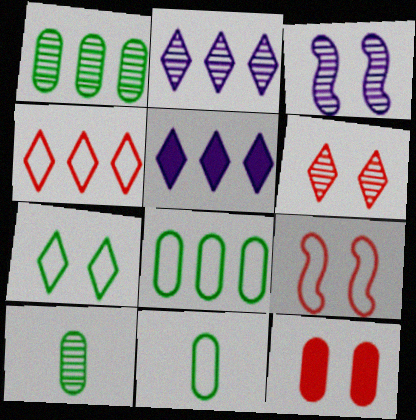[[3, 7, 12], 
[5, 9, 10], 
[6, 9, 12]]